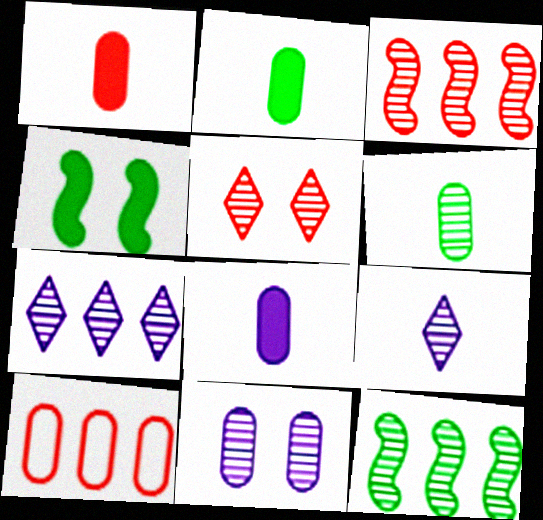[[1, 2, 8], 
[2, 10, 11], 
[4, 9, 10]]